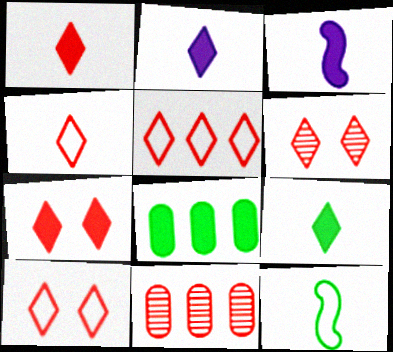[[1, 2, 9], 
[1, 5, 6], 
[3, 7, 8], 
[4, 5, 10], 
[6, 7, 10]]